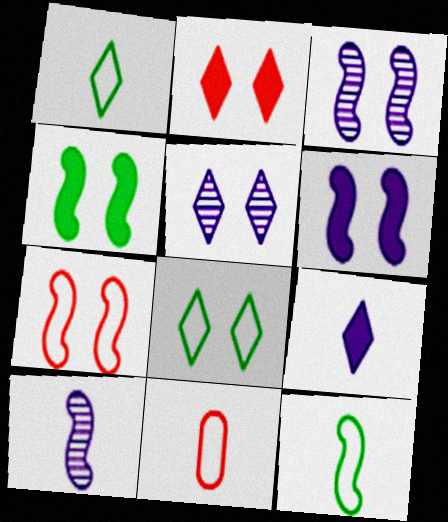[[2, 5, 8], 
[3, 4, 7]]